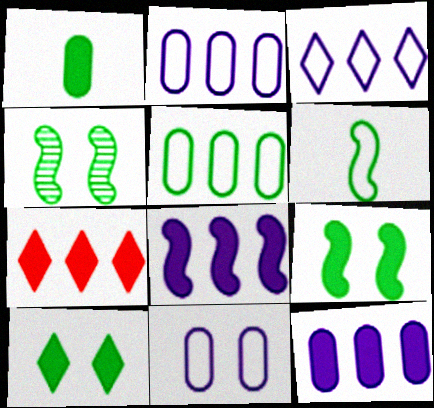[]